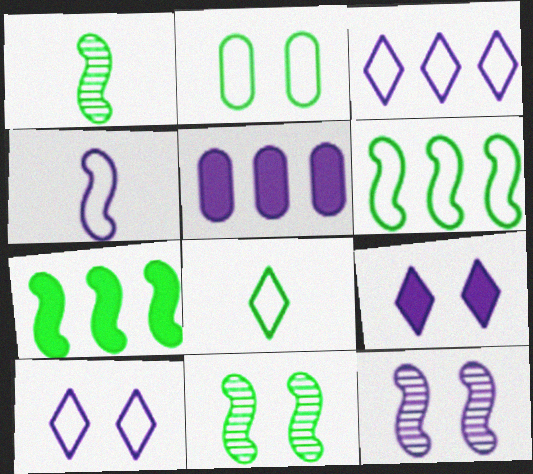[[2, 6, 8]]